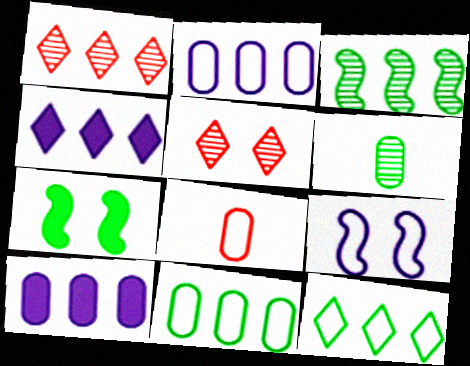[[1, 4, 12], 
[6, 7, 12], 
[8, 9, 12]]